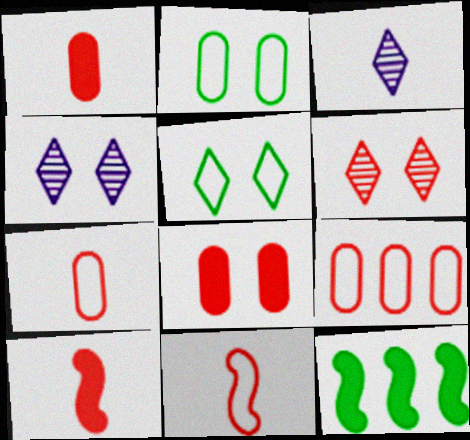[[4, 7, 12], 
[6, 9, 10]]